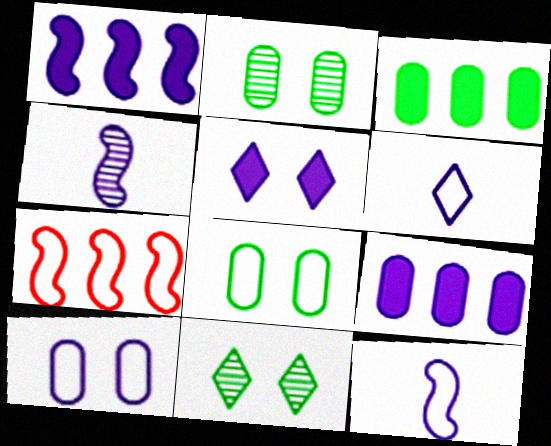[[6, 7, 8]]